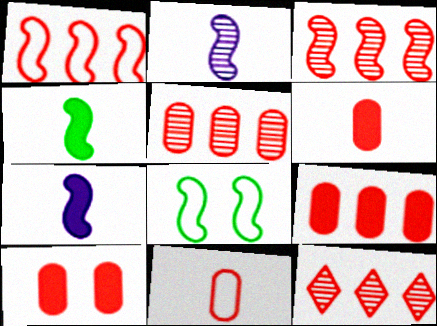[[1, 9, 12], 
[3, 5, 12], 
[3, 7, 8], 
[5, 10, 11], 
[6, 9, 10]]